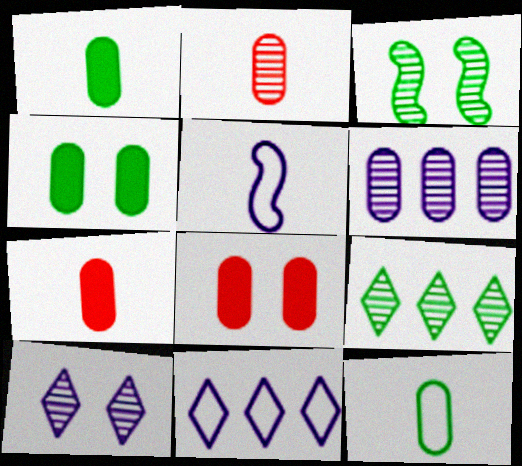[[3, 7, 11], 
[5, 8, 9], 
[6, 8, 12]]